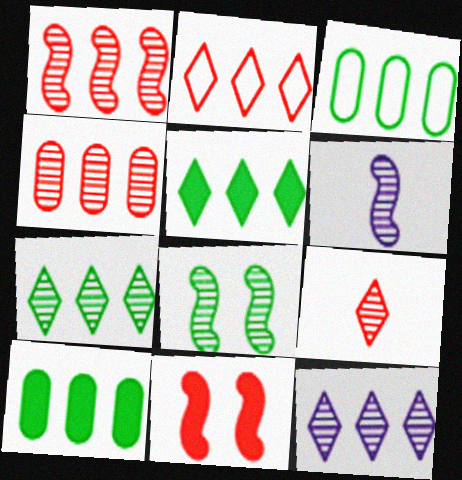[[1, 6, 8], 
[2, 5, 12]]